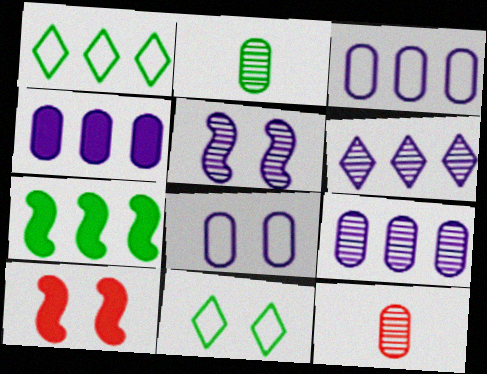[[2, 7, 11], 
[3, 4, 9]]